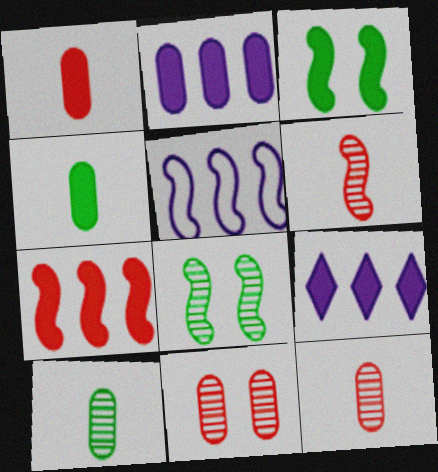[[1, 3, 9], 
[3, 5, 6]]